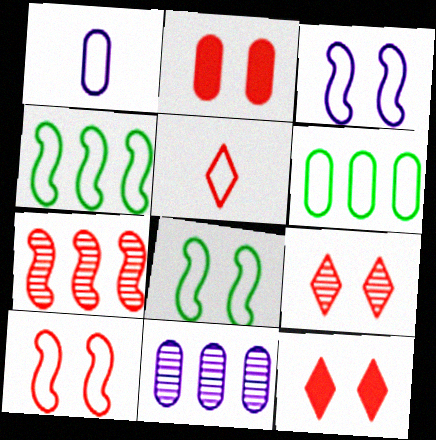[[2, 5, 7], 
[2, 9, 10], 
[3, 5, 6], 
[3, 8, 10]]